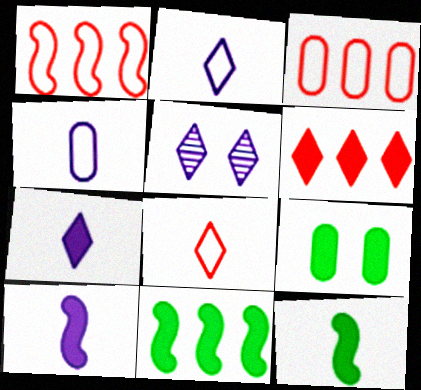[[3, 5, 12], 
[6, 9, 10]]